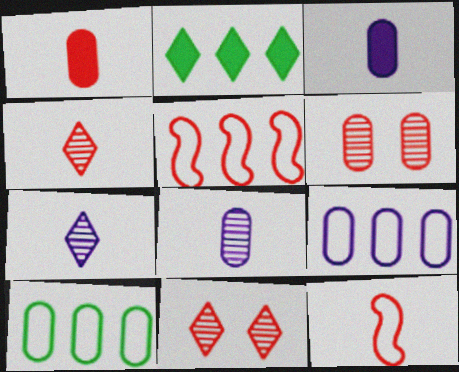[[1, 4, 12], 
[1, 5, 11], 
[3, 6, 10]]